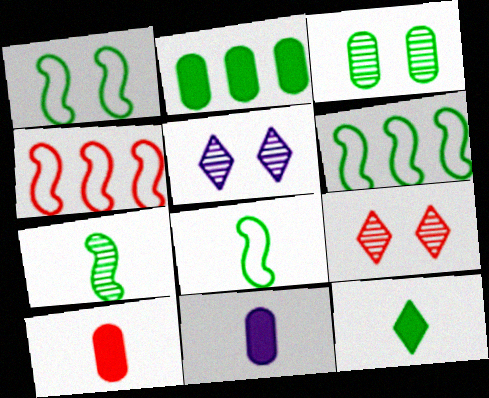[[1, 6, 8], 
[3, 6, 12], 
[4, 9, 10], 
[5, 6, 10], 
[6, 9, 11]]